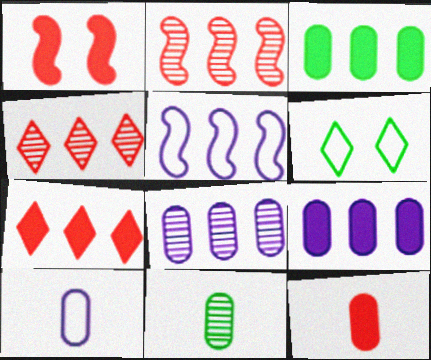[[1, 7, 12], 
[3, 4, 5], 
[10, 11, 12]]